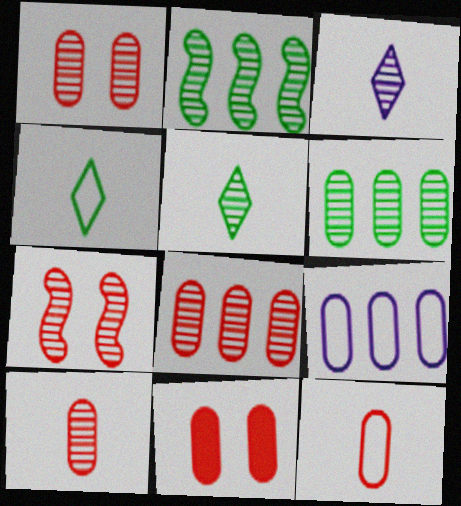[[1, 2, 3], 
[1, 8, 10], 
[3, 6, 7], 
[8, 11, 12]]